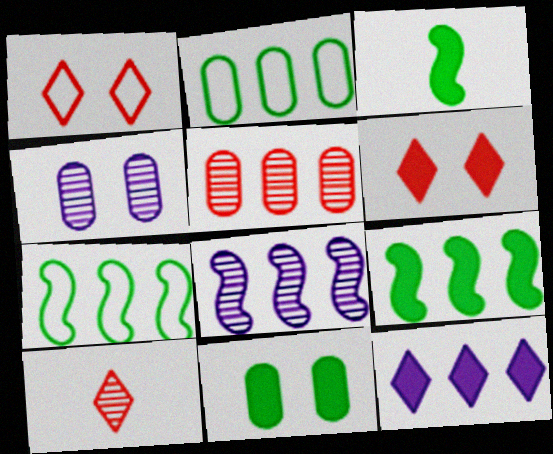[[5, 7, 12]]